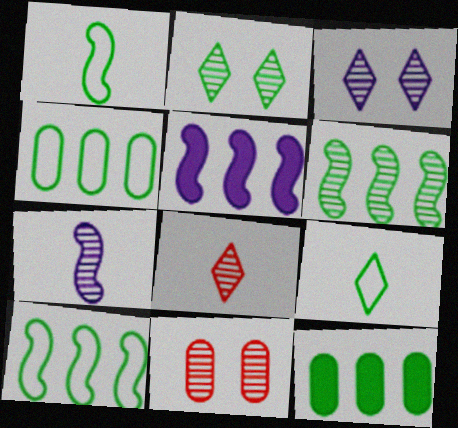[[1, 2, 12], 
[5, 9, 11]]